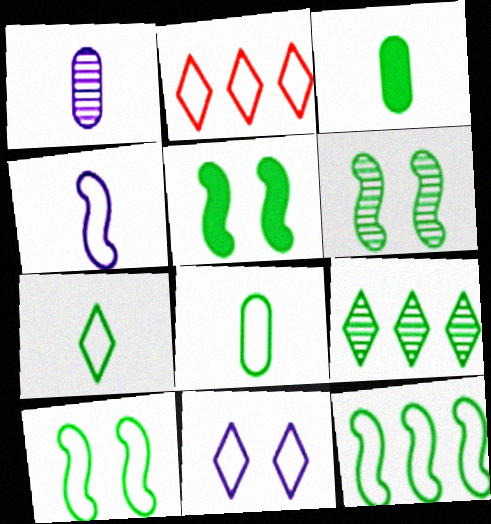[[1, 2, 5], 
[2, 7, 11], 
[3, 9, 10], 
[5, 6, 10], 
[5, 8, 9]]